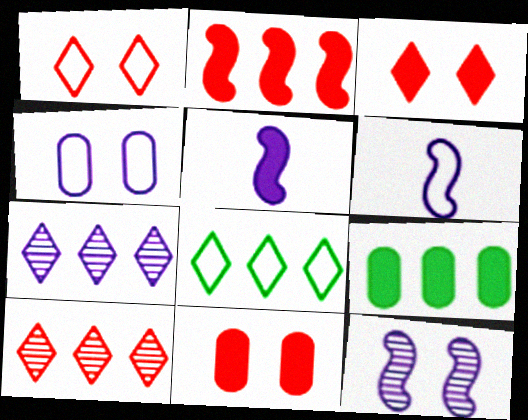[[3, 5, 9], 
[4, 5, 7]]